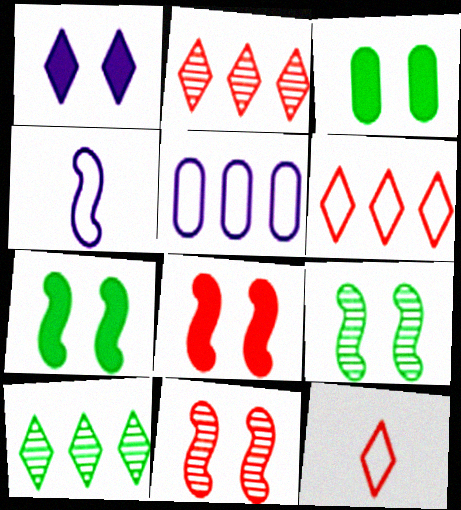[[1, 3, 8], 
[1, 10, 12], 
[2, 3, 4]]